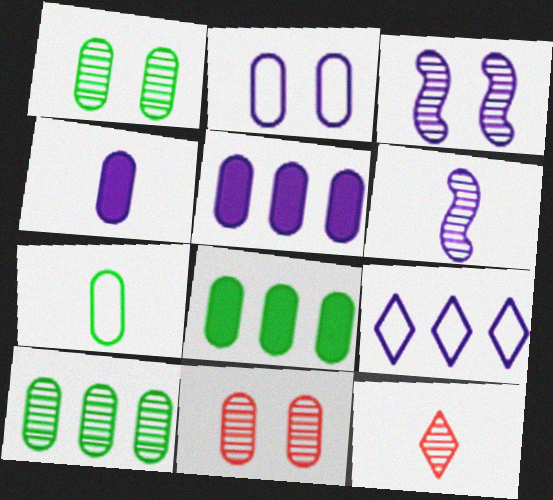[[1, 7, 8], 
[3, 4, 9], 
[3, 10, 12], 
[5, 7, 11]]